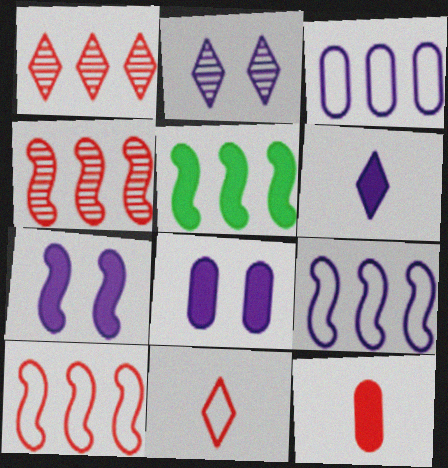[[1, 3, 5], 
[4, 5, 9]]